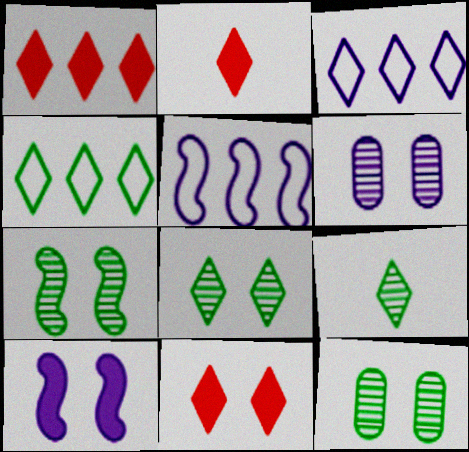[[1, 2, 11], 
[2, 3, 8], 
[2, 5, 12], 
[3, 9, 11], 
[7, 8, 12]]